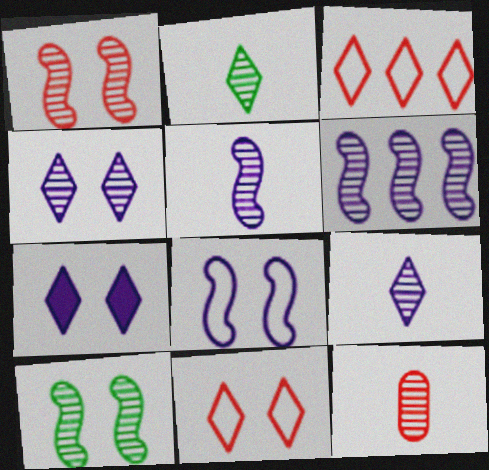[[2, 3, 7], 
[2, 5, 12]]